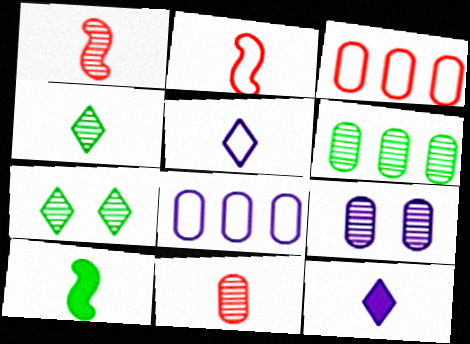[[5, 10, 11], 
[6, 9, 11]]